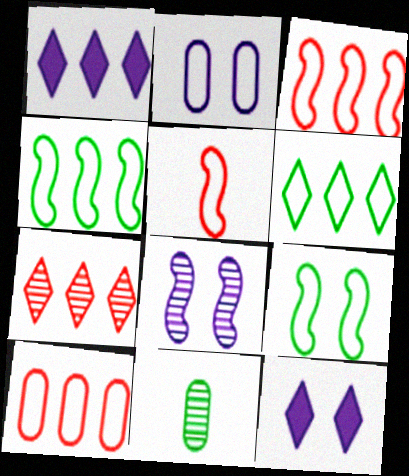[[1, 6, 7], 
[2, 5, 6], 
[2, 8, 12], 
[3, 11, 12], 
[7, 8, 11]]